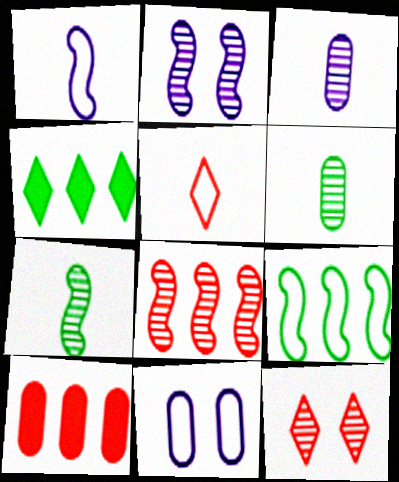[[2, 7, 8], 
[5, 9, 11], 
[6, 10, 11]]